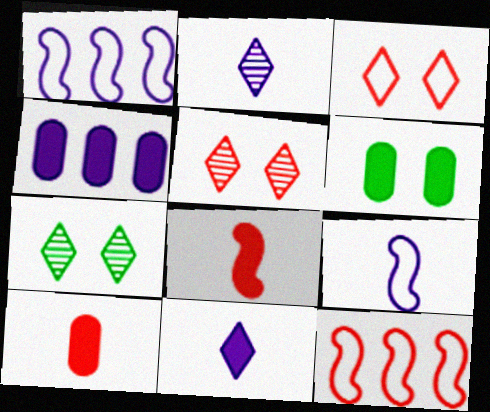[[1, 7, 10], 
[2, 6, 12], 
[4, 6, 10], 
[5, 10, 12]]